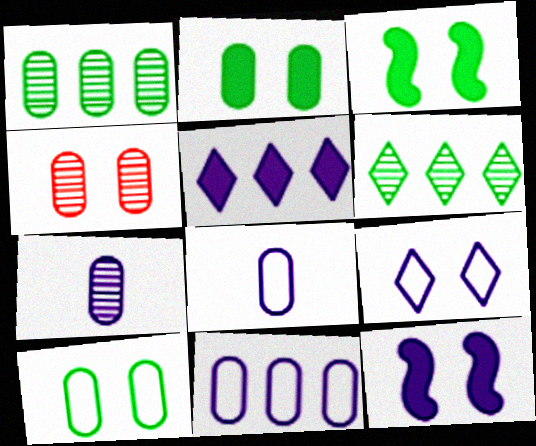[[1, 4, 7], 
[3, 4, 9]]